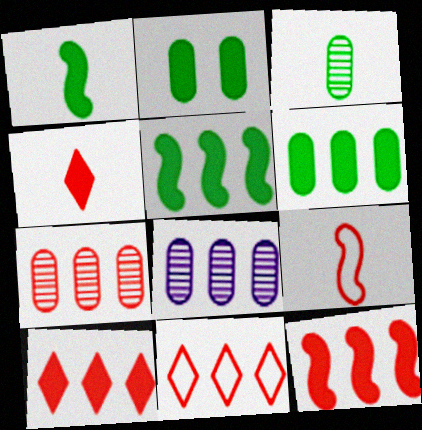[[5, 8, 11], 
[7, 11, 12]]